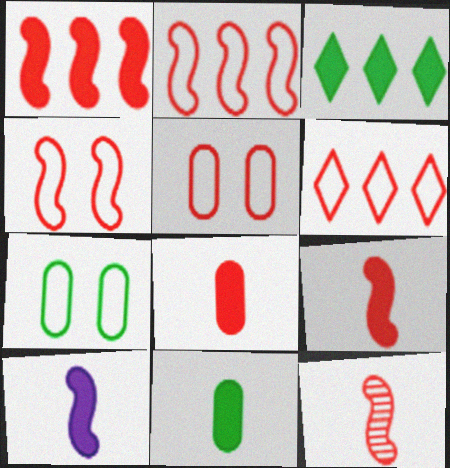[[1, 4, 12]]